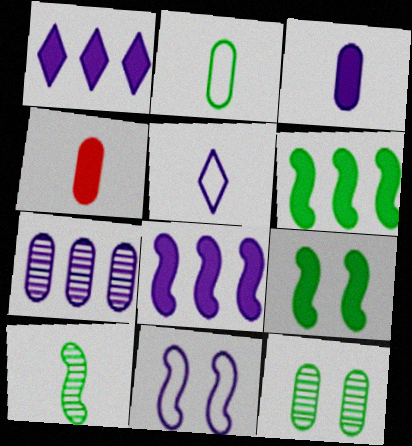[[1, 4, 9], 
[4, 5, 10]]